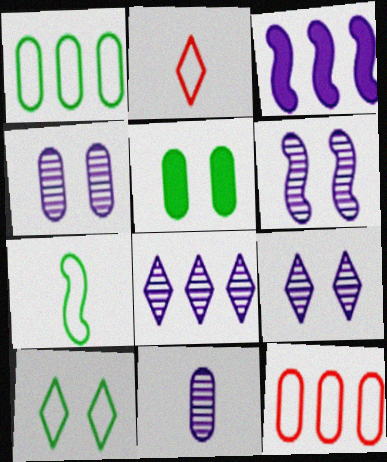[[1, 7, 10], 
[4, 6, 9], 
[5, 11, 12], 
[6, 8, 11]]